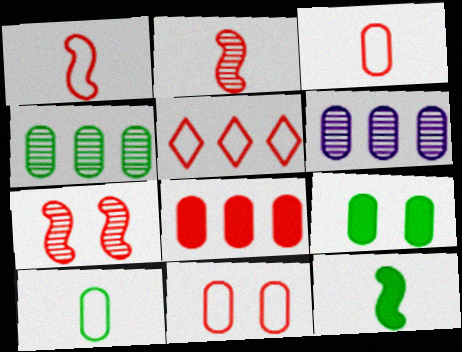[[1, 5, 11], 
[3, 6, 9], 
[4, 9, 10]]